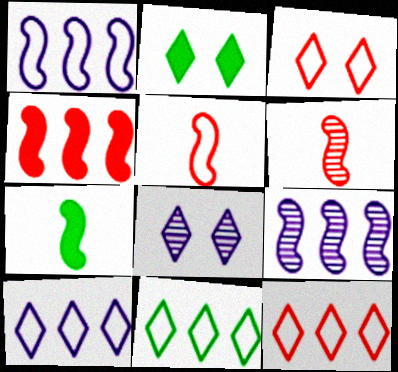[[2, 3, 8], 
[10, 11, 12]]